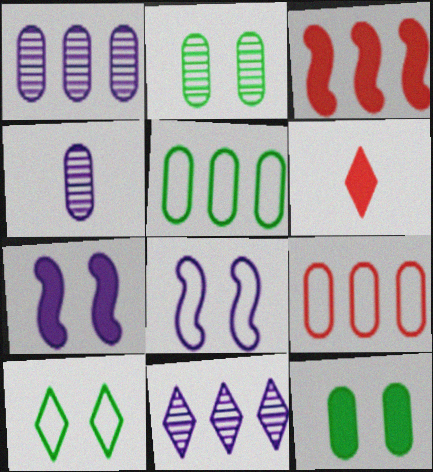[[3, 4, 10], 
[3, 5, 11], 
[4, 9, 12], 
[6, 10, 11]]